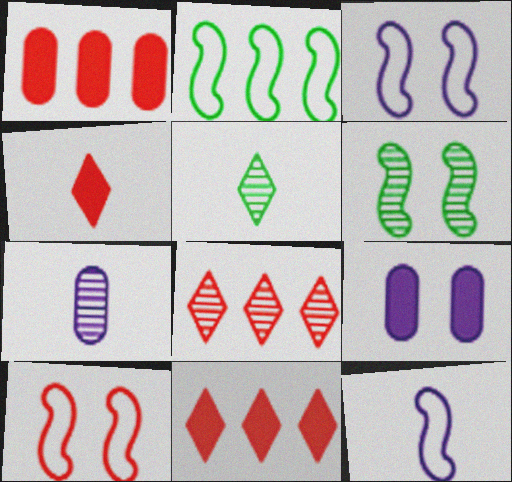[[1, 3, 5], 
[2, 10, 12], 
[6, 7, 8]]